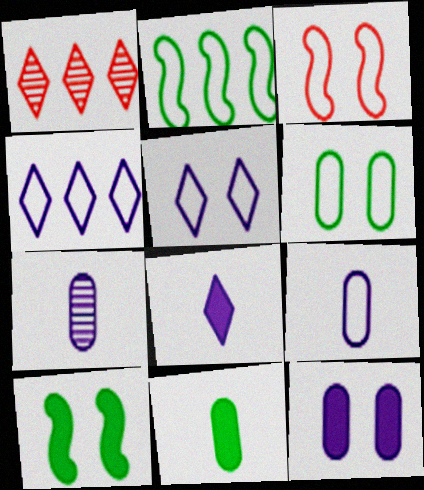[[1, 9, 10], 
[3, 5, 6]]